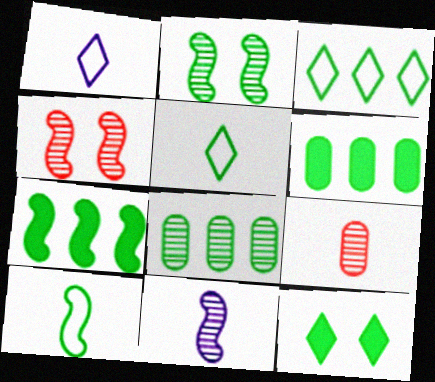[[1, 4, 6], 
[2, 5, 6], 
[2, 7, 10], 
[3, 7, 8], 
[8, 10, 12]]